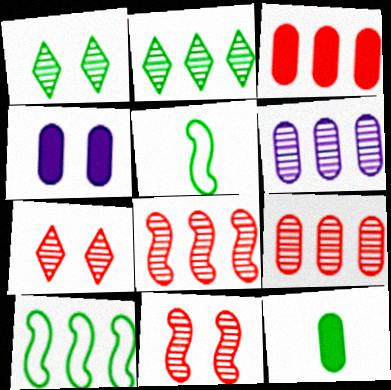[[1, 10, 12], 
[2, 6, 8], 
[3, 4, 12]]